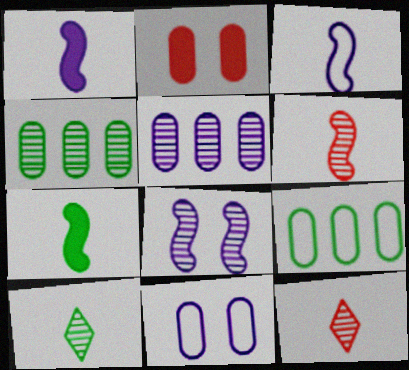[[3, 6, 7], 
[4, 8, 12]]